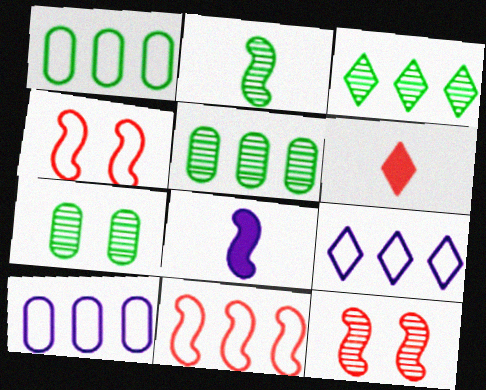[[1, 9, 11], 
[2, 3, 7]]